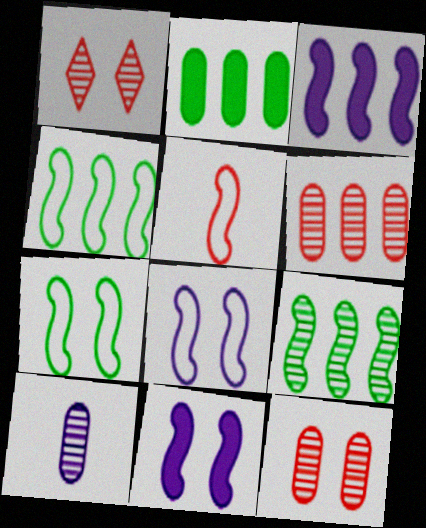[[1, 9, 10], 
[4, 5, 8], 
[5, 9, 11]]